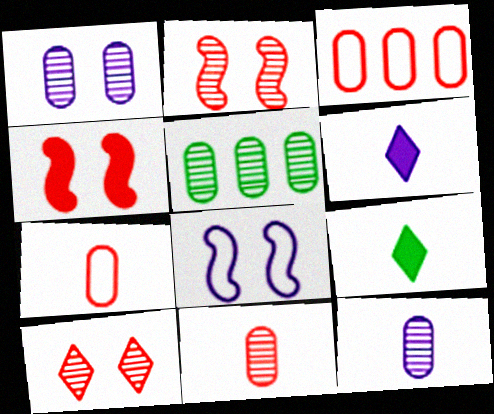[[1, 5, 11]]